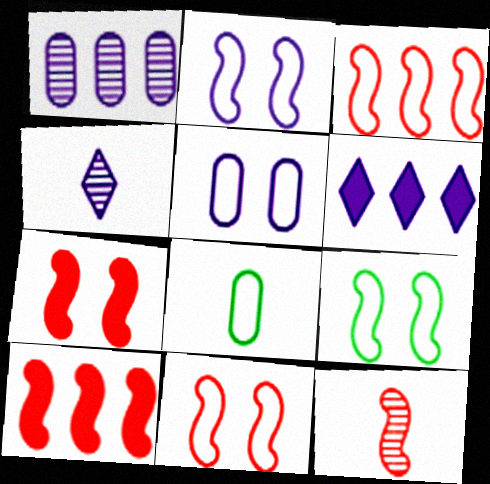[[2, 9, 11], 
[3, 7, 12], 
[10, 11, 12]]